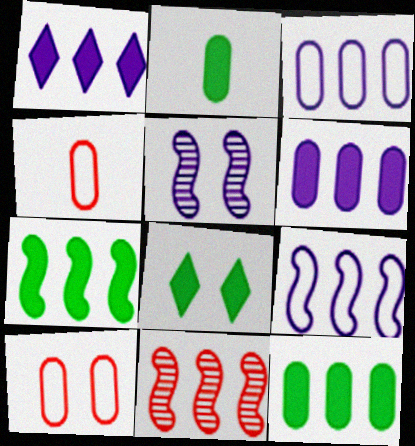[[2, 7, 8], 
[5, 8, 10], 
[7, 9, 11]]